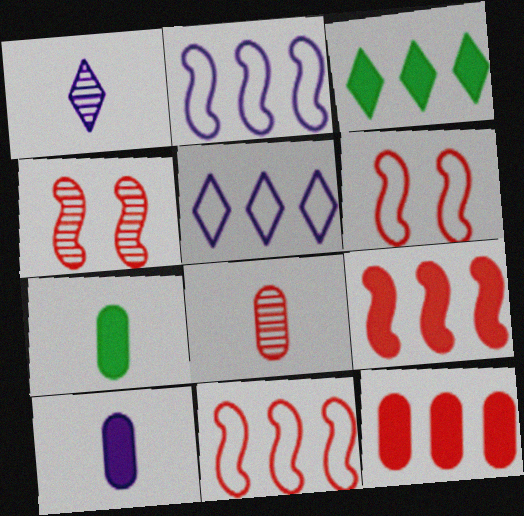[[4, 5, 7]]